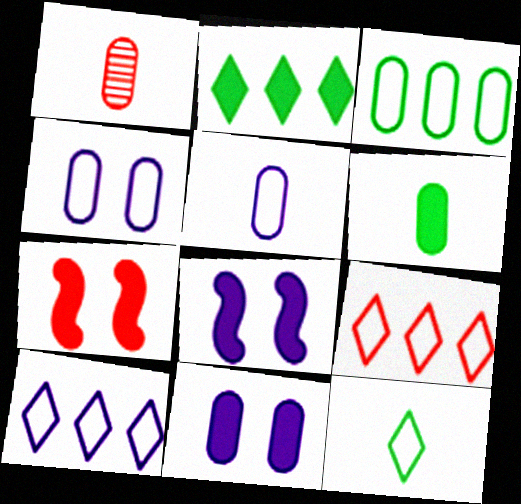[[1, 3, 11], 
[1, 5, 6], 
[1, 7, 9]]